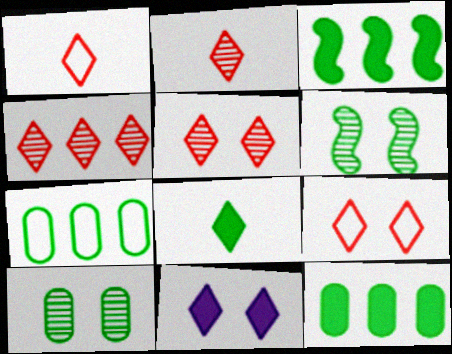[[2, 4, 5], 
[6, 7, 8]]